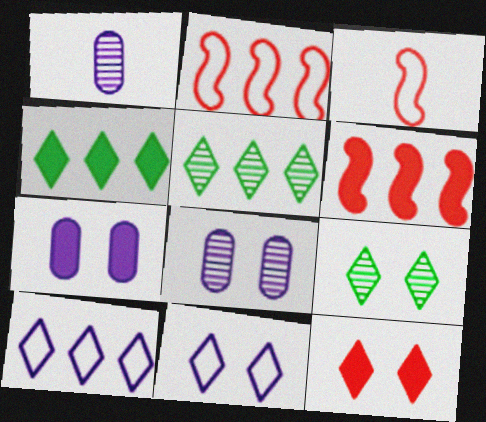[[3, 4, 8], 
[3, 5, 7], 
[9, 11, 12]]